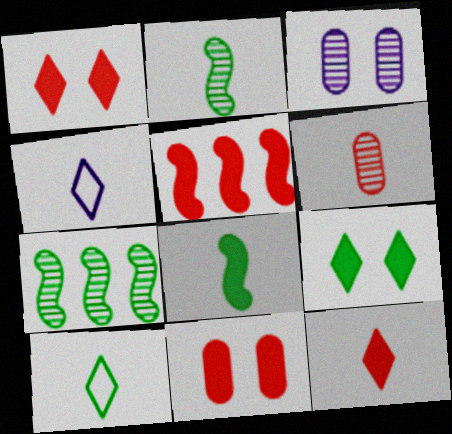[[3, 5, 10], 
[4, 6, 8], 
[4, 7, 11], 
[5, 11, 12]]